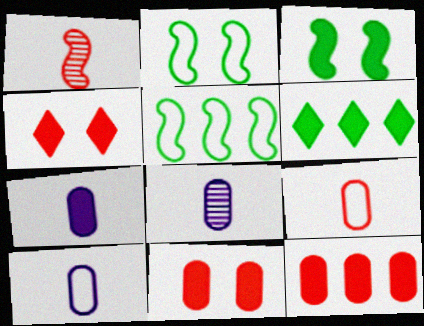[[4, 5, 8], 
[7, 8, 10]]